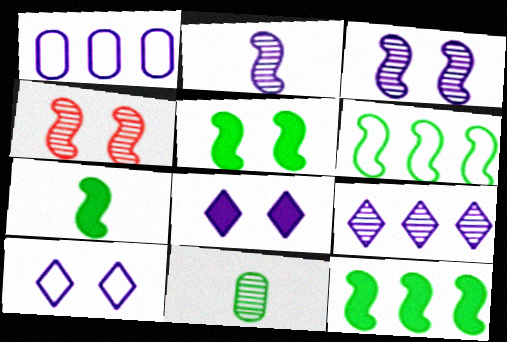[[1, 2, 8], 
[4, 9, 11], 
[5, 7, 12]]